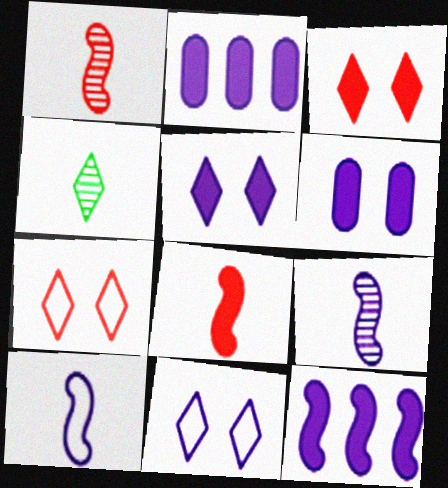[[2, 9, 11]]